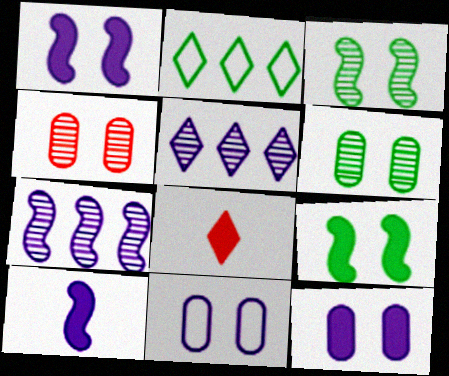[[2, 4, 10], 
[5, 10, 11]]